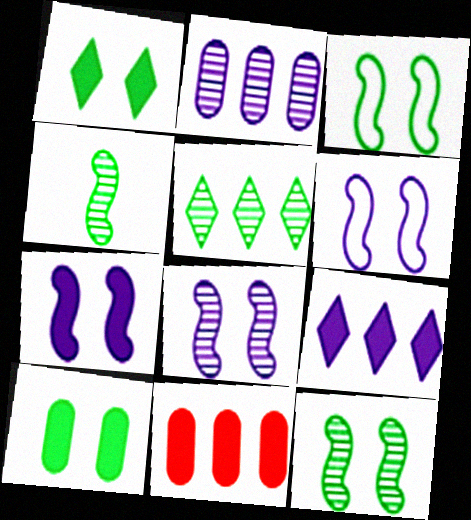[[6, 7, 8]]